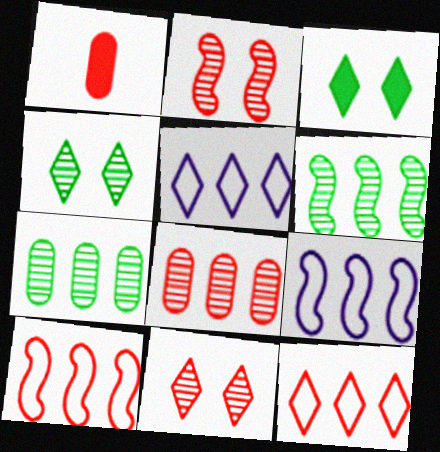[[1, 2, 12], 
[1, 4, 9], 
[1, 10, 11]]